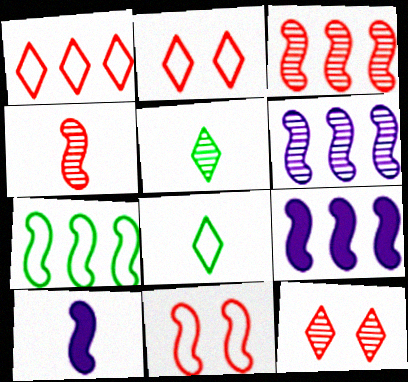[[3, 7, 9]]